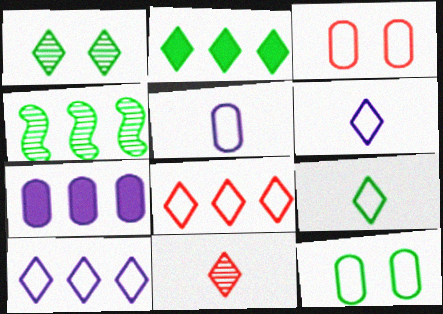[[1, 2, 9], 
[4, 7, 8]]